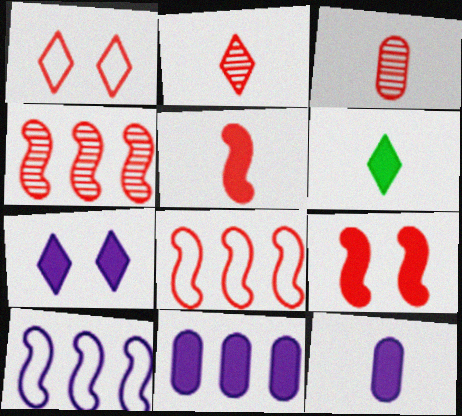[[5, 6, 12], 
[6, 9, 11]]